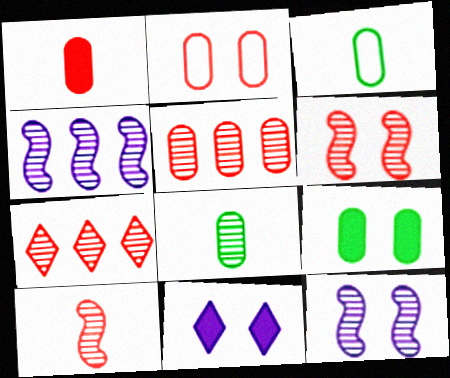[[1, 2, 5], 
[7, 8, 12]]